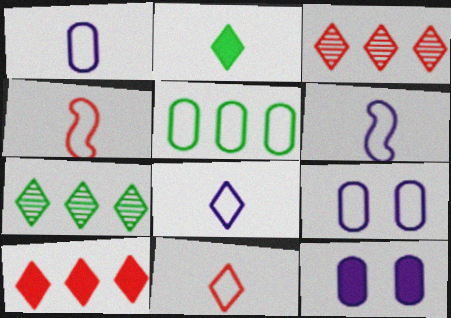[[1, 6, 8], 
[4, 7, 12]]